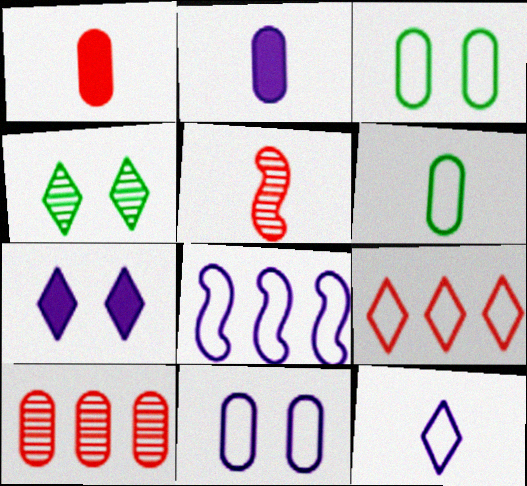[[1, 4, 8], 
[2, 3, 10], 
[8, 11, 12]]